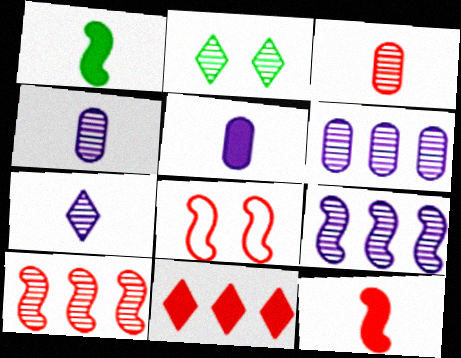[[1, 8, 9], 
[2, 3, 9], 
[2, 4, 10], 
[3, 8, 11], 
[8, 10, 12]]